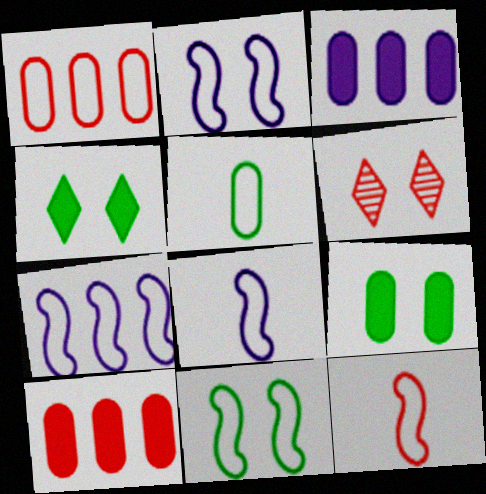[[2, 6, 9], 
[2, 7, 8], 
[6, 10, 12], 
[7, 11, 12]]